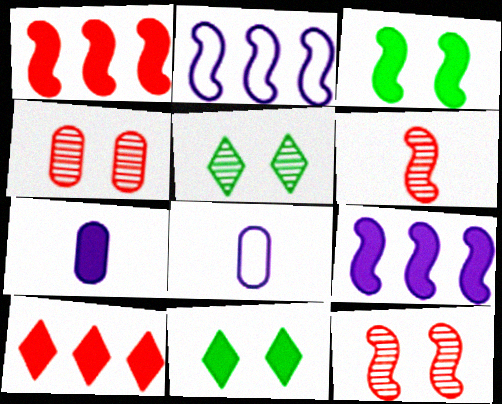[[1, 5, 8], 
[1, 7, 11], 
[2, 3, 6], 
[3, 7, 10]]